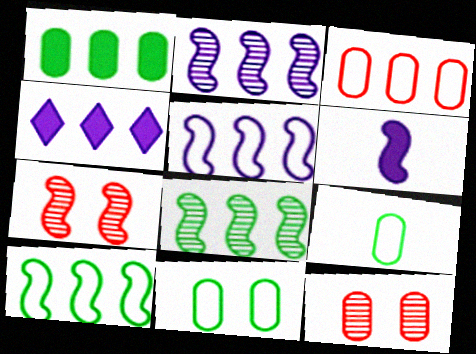[[3, 4, 8], 
[4, 7, 9], 
[6, 7, 10]]